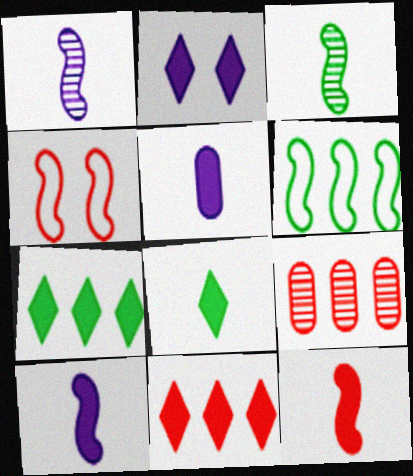[[2, 8, 11], 
[5, 8, 12]]